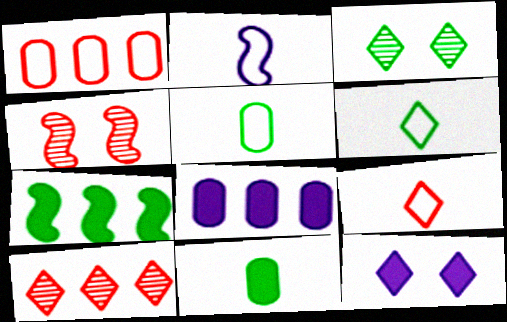[[2, 4, 7], 
[2, 5, 9], 
[3, 5, 7], 
[4, 6, 8], 
[6, 10, 12]]